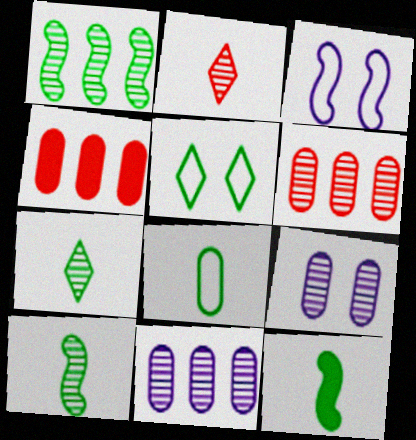[[1, 2, 9], 
[3, 4, 7], 
[4, 8, 9], 
[7, 8, 12]]